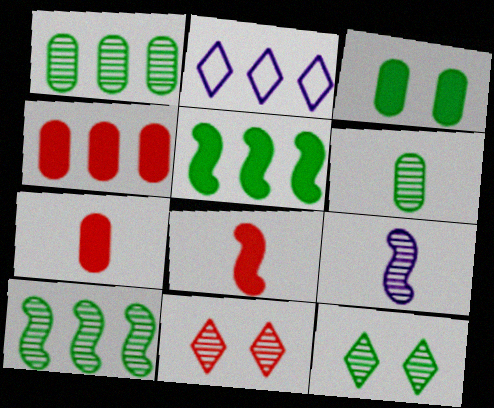[[1, 9, 11], 
[2, 4, 10], 
[6, 10, 12]]